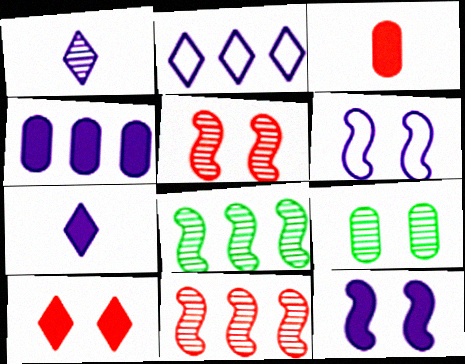[[1, 4, 6], 
[1, 9, 11], 
[4, 7, 12], 
[6, 9, 10]]